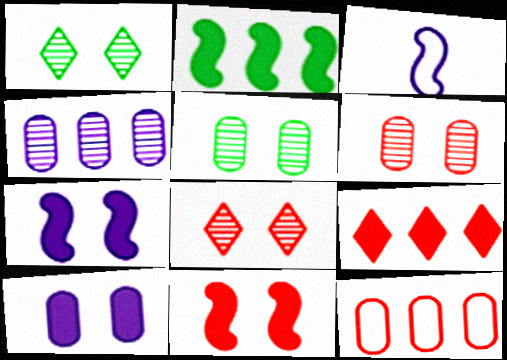[[3, 5, 9]]